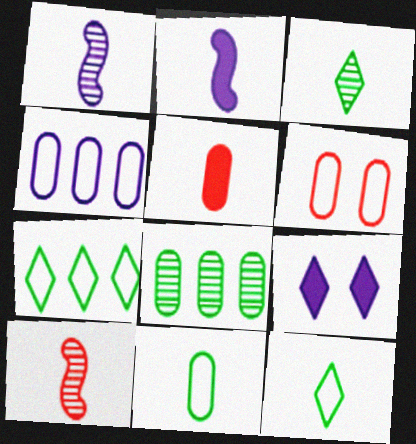[[1, 4, 9], 
[1, 5, 12], 
[4, 6, 11]]